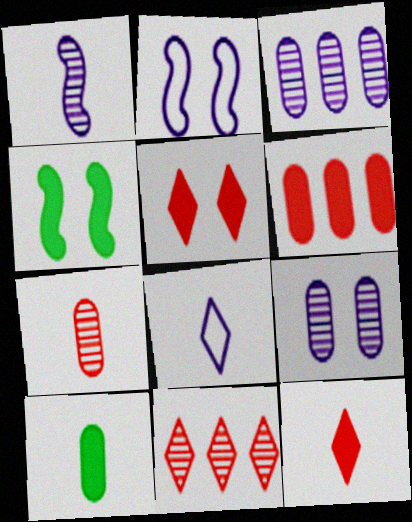[[2, 10, 11]]